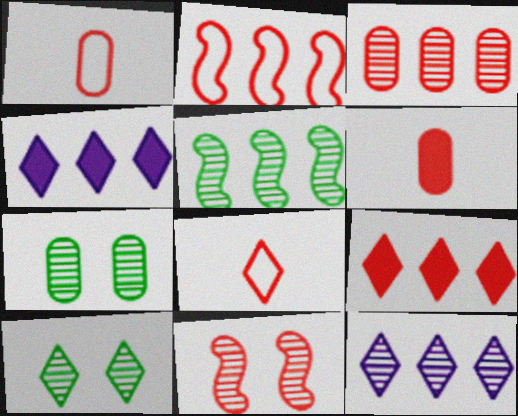[[1, 9, 11], 
[2, 3, 9], 
[3, 5, 12], 
[4, 8, 10]]